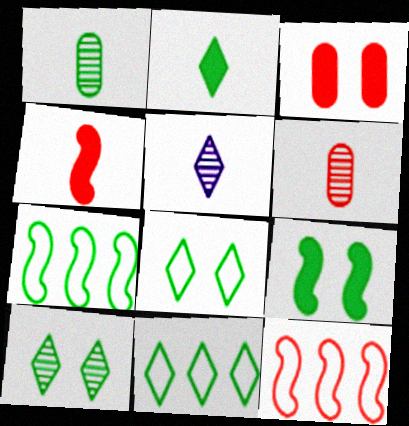[[1, 9, 11], 
[2, 10, 11], 
[3, 5, 7]]